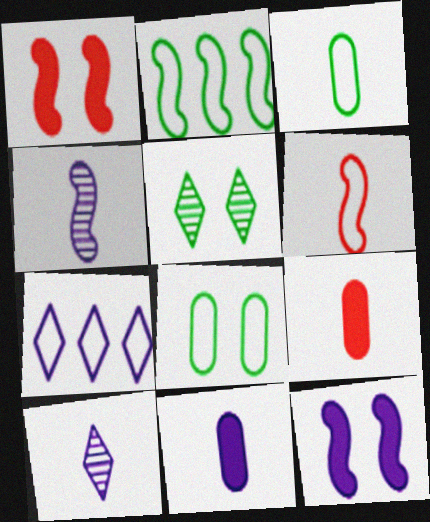[[1, 2, 4], 
[6, 7, 8]]